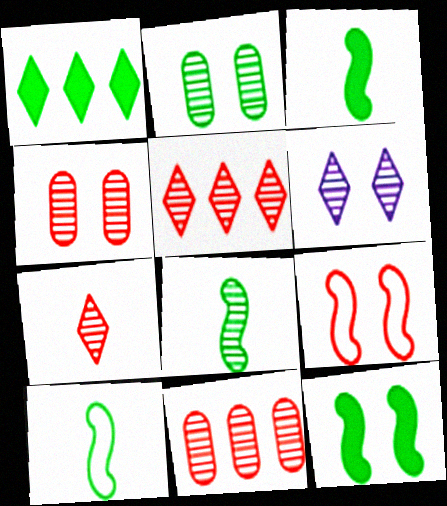[[1, 2, 10], 
[3, 8, 10], 
[6, 8, 11]]